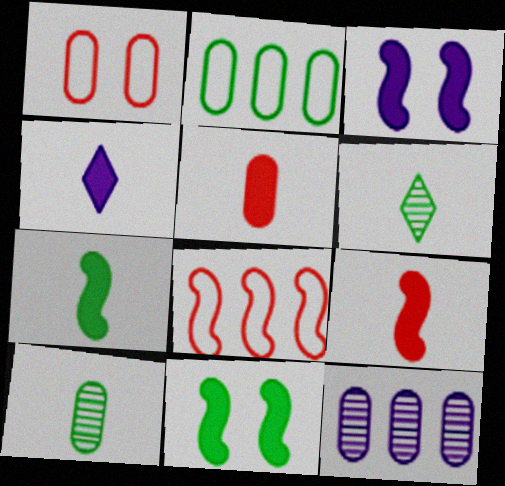[[2, 6, 11], 
[4, 5, 7]]